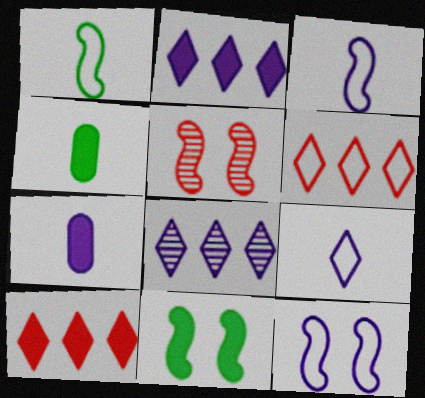[[5, 11, 12], 
[7, 8, 12], 
[7, 10, 11]]